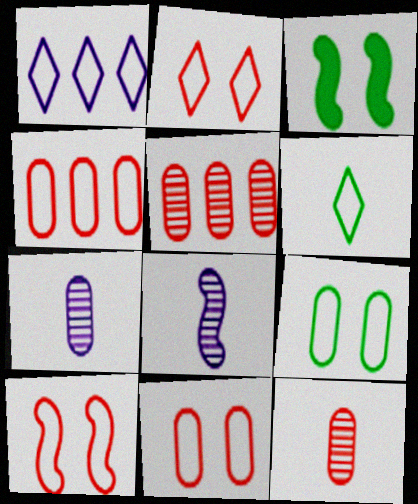[[1, 2, 6], 
[1, 3, 12], 
[2, 10, 11]]